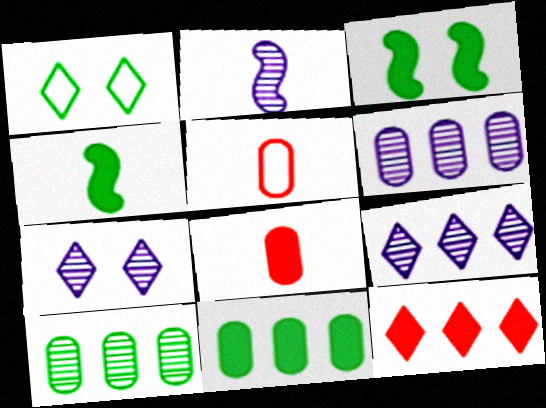[[1, 4, 10], 
[2, 6, 7], 
[3, 5, 9]]